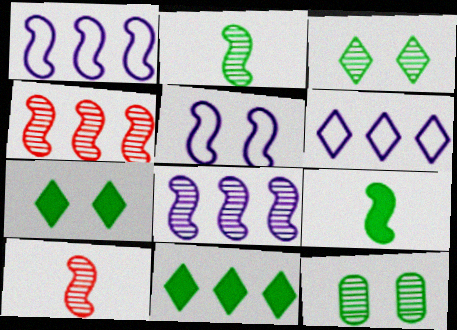[[4, 5, 9]]